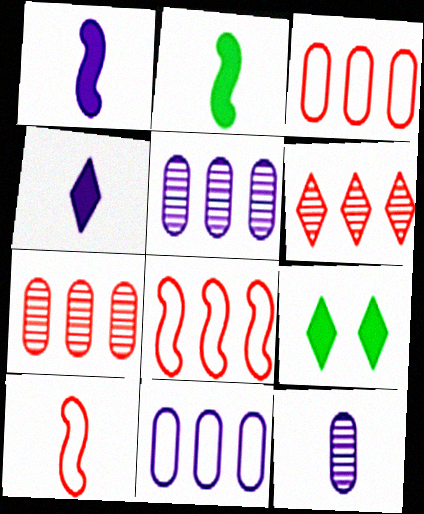[[5, 9, 10], 
[8, 9, 12]]